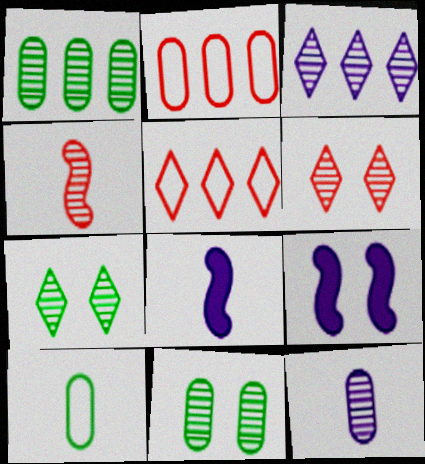[[2, 7, 8], 
[3, 4, 11], 
[5, 8, 11]]